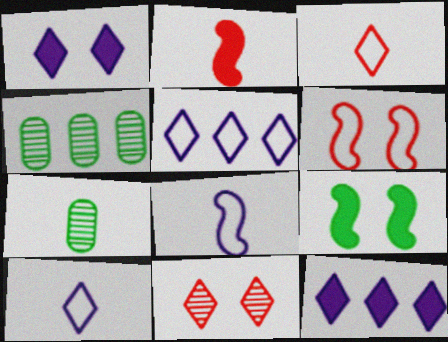[[2, 7, 10], 
[6, 7, 12]]